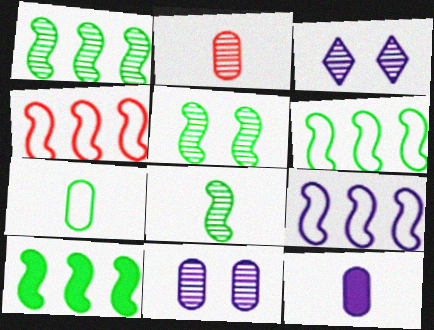[[1, 2, 3], 
[1, 5, 8], 
[1, 6, 10], 
[2, 7, 12], 
[3, 9, 12], 
[4, 6, 9]]